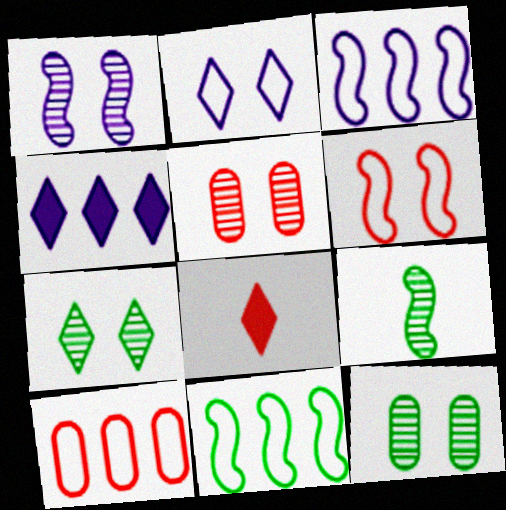[[1, 5, 7], 
[3, 8, 12]]